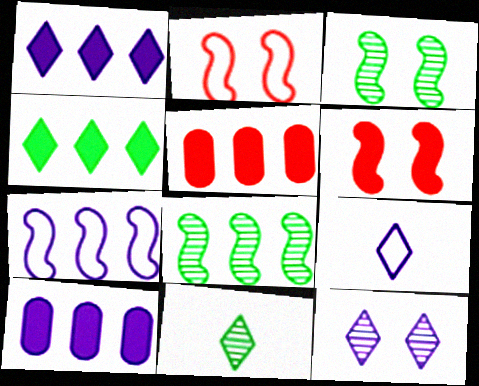[[1, 9, 12], 
[2, 10, 11], 
[3, 5, 9]]